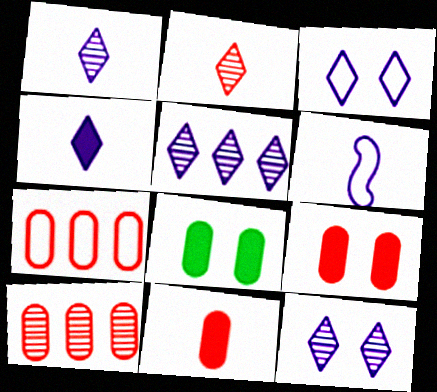[[1, 5, 12], 
[3, 4, 5]]